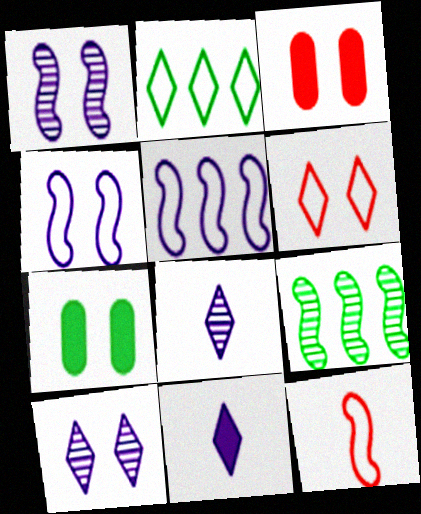[[1, 6, 7]]